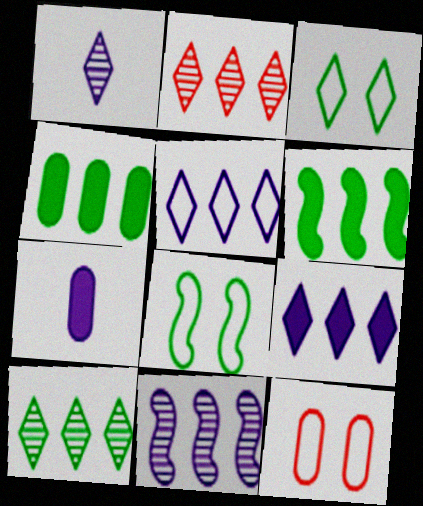[[1, 6, 12], 
[2, 7, 8]]